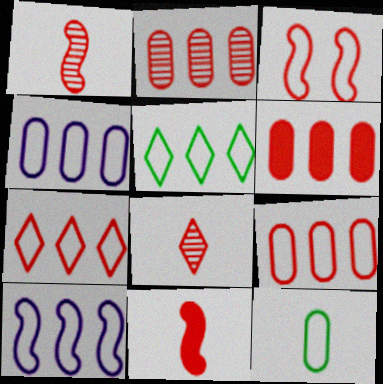[[2, 6, 9], 
[3, 6, 8], 
[5, 9, 10]]